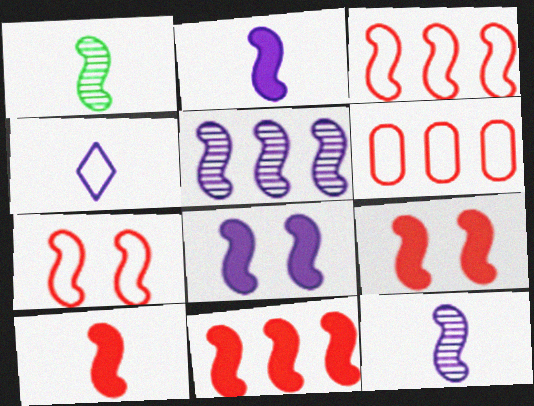[[1, 3, 8], 
[9, 10, 11]]